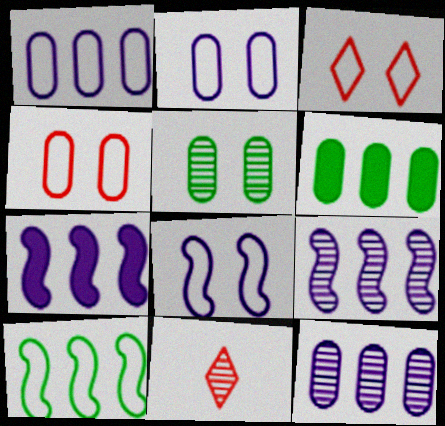[[5, 9, 11], 
[6, 8, 11]]